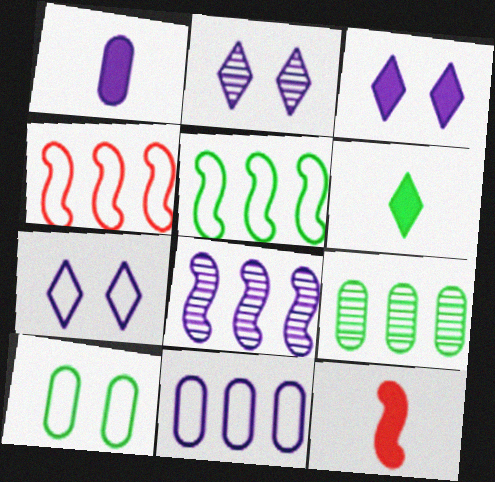[[1, 6, 12], 
[1, 7, 8], 
[2, 3, 7], 
[7, 9, 12]]